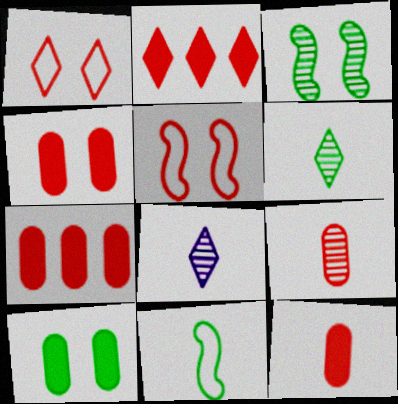[[2, 5, 9], 
[4, 7, 12], 
[8, 11, 12]]